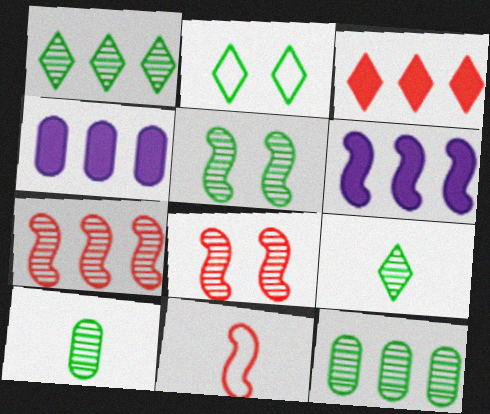[[1, 5, 10], 
[5, 6, 11], 
[5, 9, 12]]